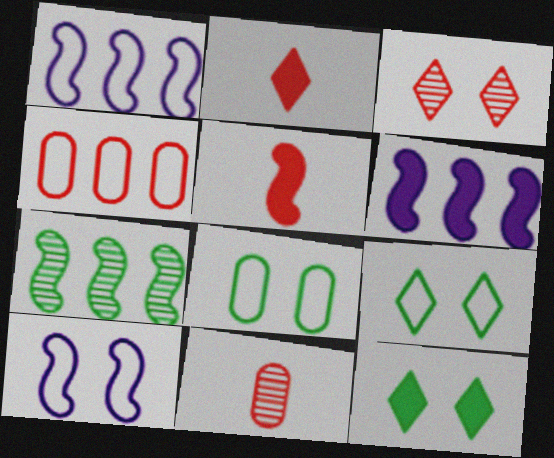[[1, 11, 12], 
[3, 4, 5], 
[5, 7, 10], 
[6, 9, 11]]